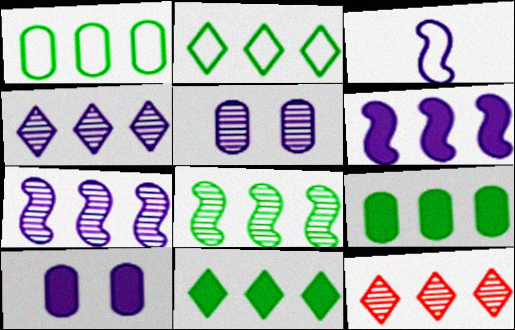[[1, 6, 12], 
[1, 8, 11], 
[2, 8, 9], 
[3, 4, 10]]